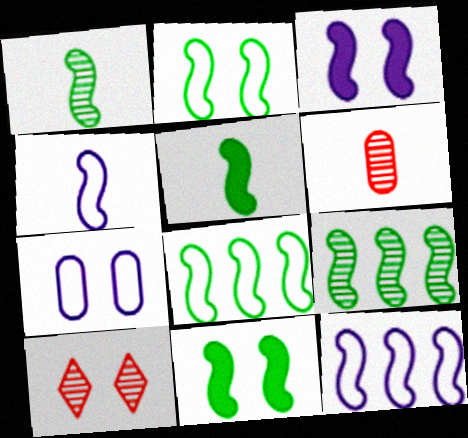[[1, 8, 11], 
[2, 5, 9], 
[7, 10, 11]]